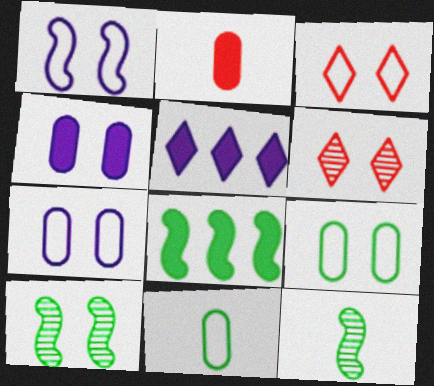[[1, 3, 9], 
[3, 4, 10]]